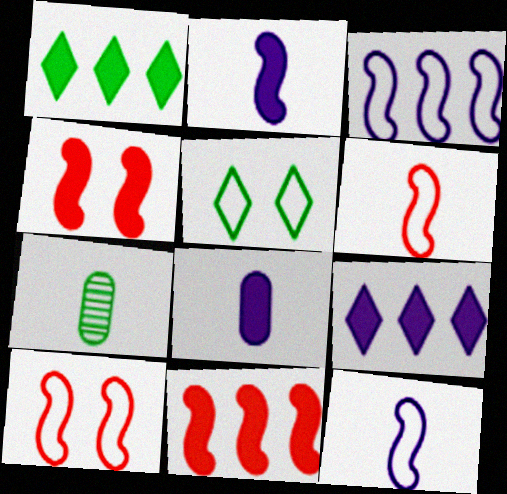[[1, 4, 8], 
[7, 9, 10]]